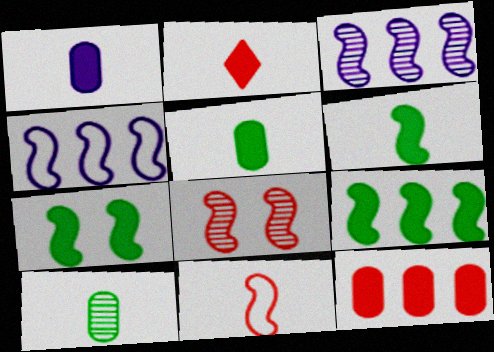[[1, 2, 6], 
[3, 7, 11], 
[4, 6, 8], 
[6, 7, 9]]